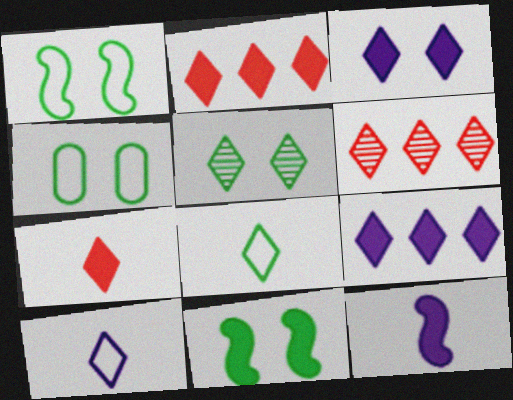[[2, 5, 10], 
[3, 6, 8], 
[4, 5, 11], 
[4, 6, 12]]